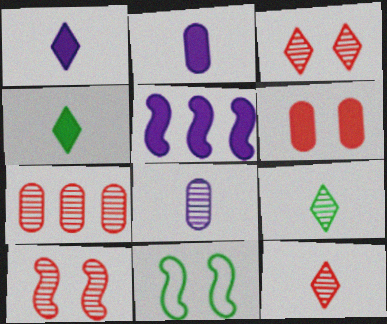[[1, 7, 11], 
[4, 5, 6], 
[7, 10, 12]]